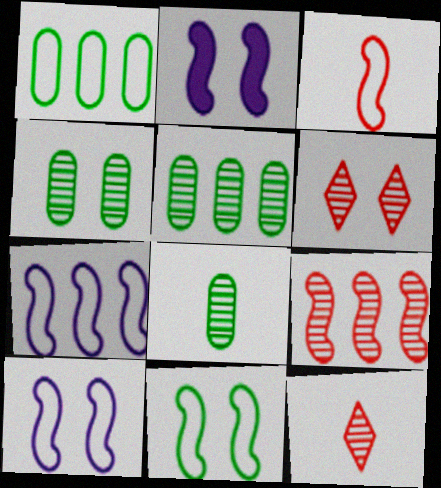[[1, 2, 12], 
[3, 7, 11], 
[4, 5, 8]]